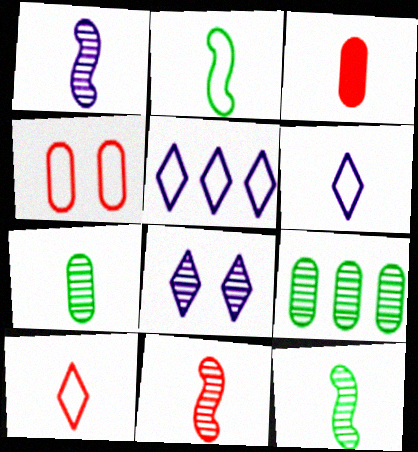[[1, 11, 12], 
[2, 4, 5], 
[3, 6, 12], 
[3, 10, 11], 
[8, 9, 11]]